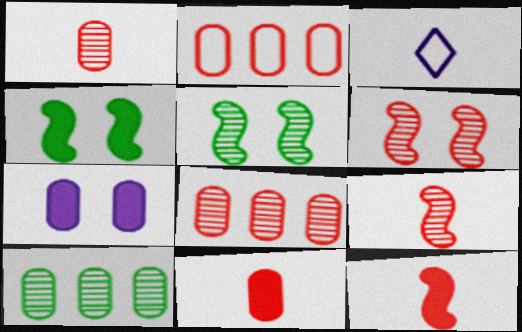[[3, 4, 8]]